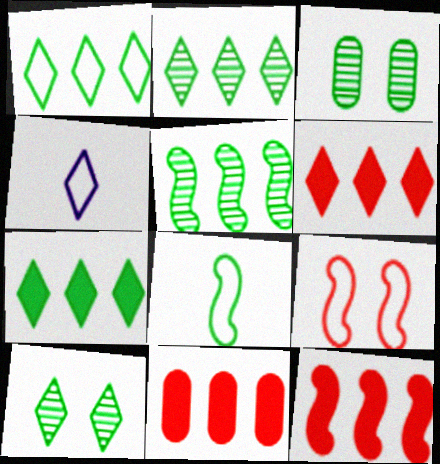[[1, 2, 7], 
[3, 4, 12], 
[3, 7, 8], 
[4, 6, 10], 
[6, 11, 12]]